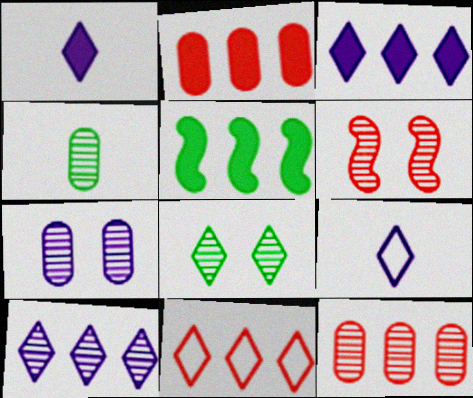[[1, 8, 11], 
[2, 3, 5], 
[4, 6, 10], 
[4, 7, 12], 
[6, 7, 8]]